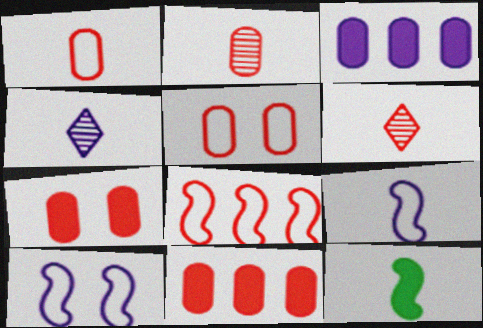[[1, 4, 12], 
[2, 5, 11], 
[3, 4, 10], 
[6, 7, 8]]